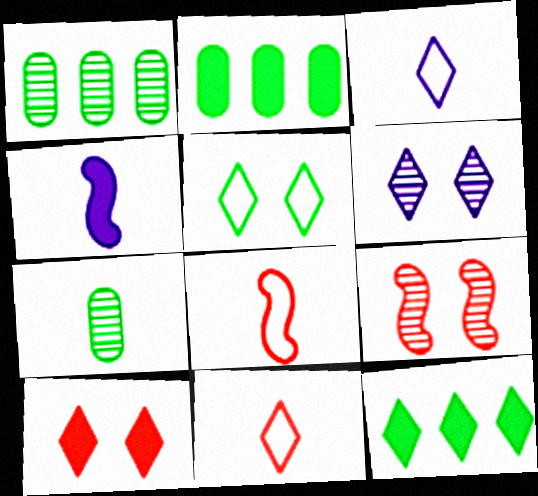[[2, 3, 9], 
[2, 4, 10], 
[2, 6, 8], 
[4, 7, 11], 
[5, 6, 10], 
[6, 11, 12]]